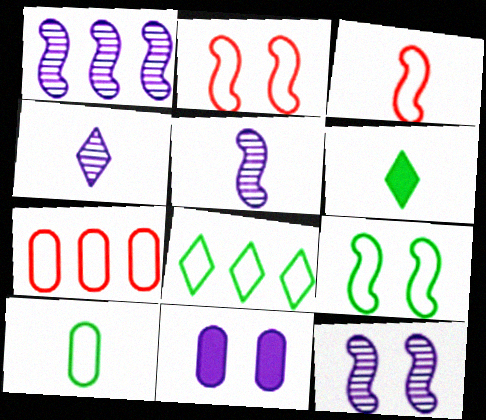[[1, 5, 12], 
[6, 7, 12], 
[8, 9, 10]]